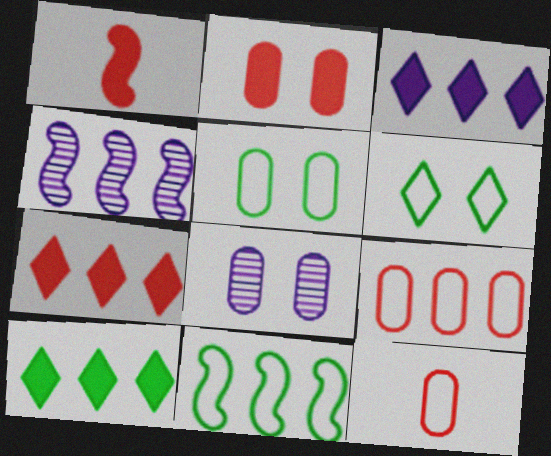[[1, 2, 7], 
[2, 5, 8], 
[3, 7, 10], 
[4, 9, 10]]